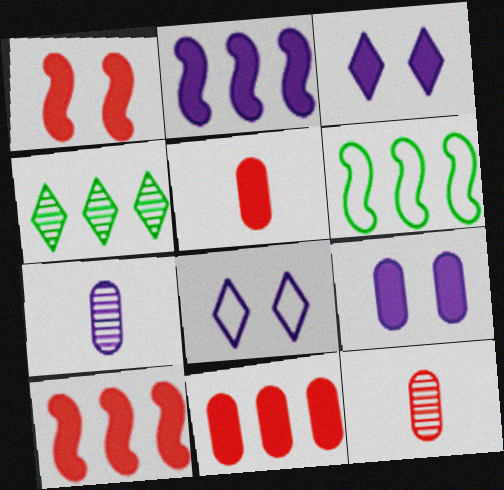[[2, 7, 8], 
[3, 6, 12]]